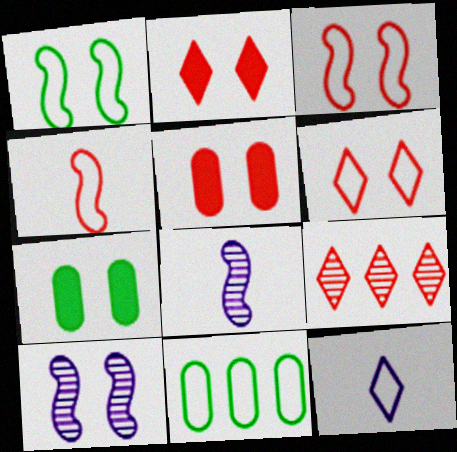[[2, 8, 11], 
[3, 11, 12], 
[4, 5, 9], 
[6, 7, 10]]